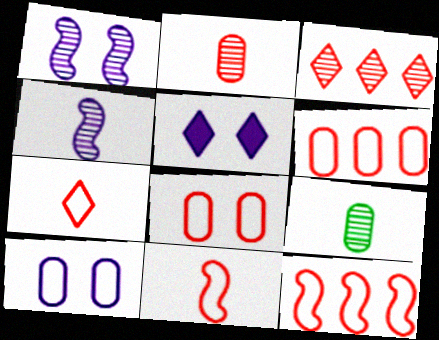[[1, 3, 9], 
[1, 5, 10], 
[5, 9, 12], 
[7, 8, 12]]